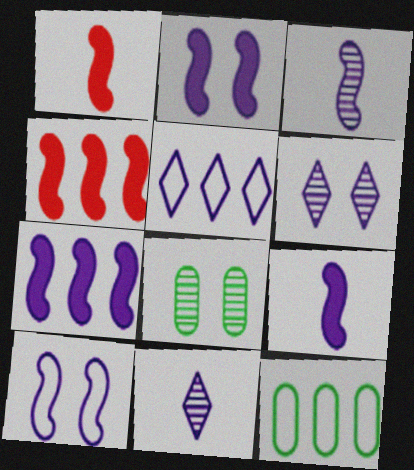[[1, 5, 8], 
[1, 6, 12], 
[2, 7, 9], 
[3, 7, 10]]